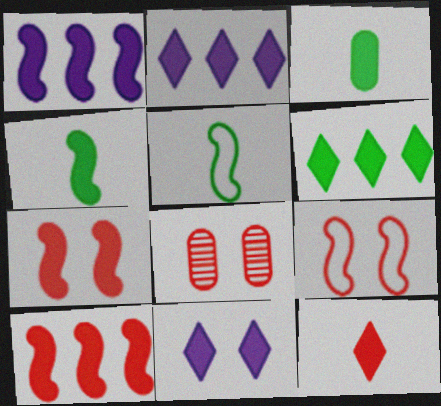[[1, 4, 7], 
[2, 3, 7], 
[2, 5, 8], 
[3, 10, 11], 
[6, 11, 12]]